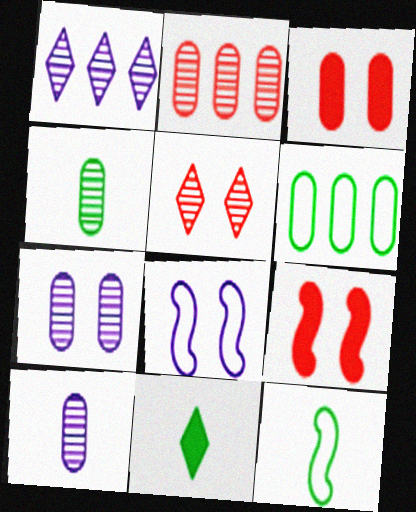[[1, 3, 12], 
[2, 4, 7], 
[2, 8, 11], 
[3, 6, 10], 
[4, 11, 12]]